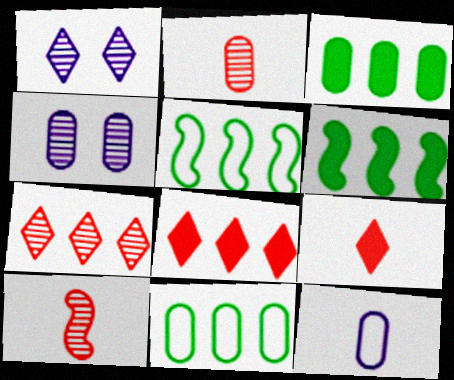[[4, 5, 9]]